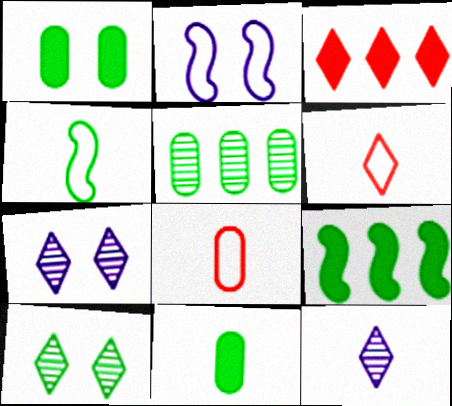[[7, 8, 9]]